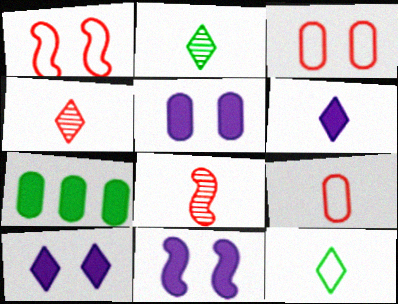[[4, 6, 12], 
[5, 10, 11]]